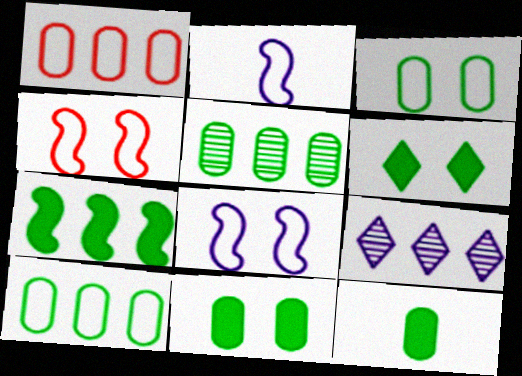[[1, 7, 9], 
[3, 5, 12], 
[4, 9, 12], 
[6, 7, 12]]